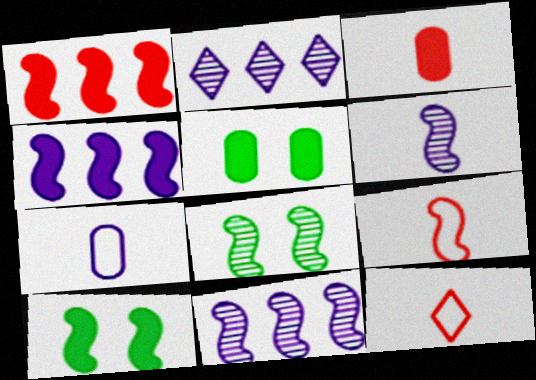[[2, 5, 9], 
[4, 8, 9], 
[5, 11, 12], 
[9, 10, 11]]